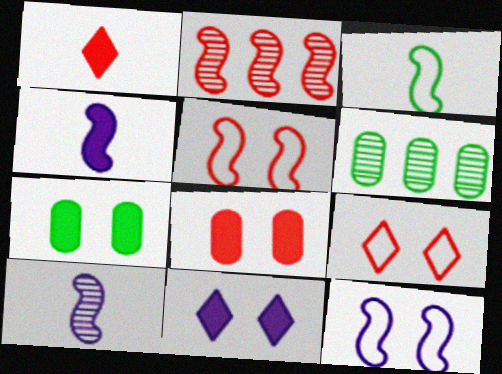[[1, 6, 12], 
[4, 6, 9]]